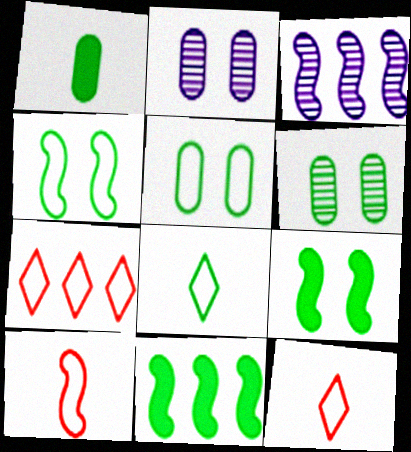[[2, 11, 12], 
[3, 9, 10], 
[6, 8, 11]]